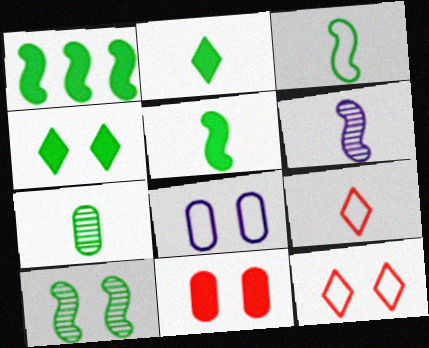[[1, 3, 10], 
[2, 3, 7]]